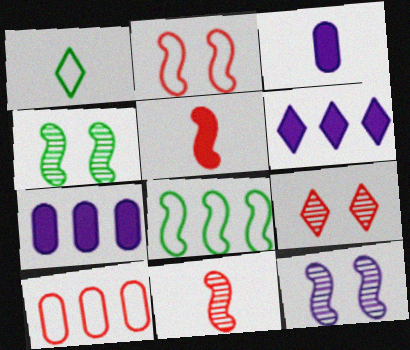[[1, 3, 11], 
[1, 6, 9], 
[3, 8, 9], 
[5, 8, 12], 
[5, 9, 10]]